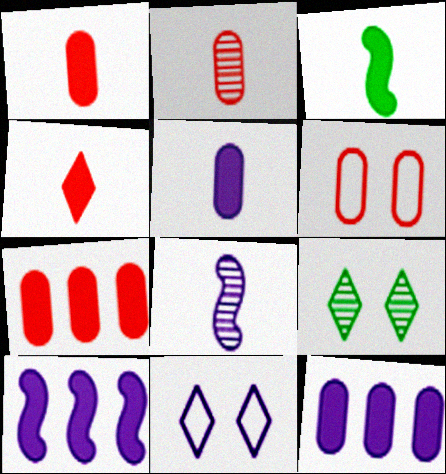[[2, 6, 7], 
[3, 4, 5], 
[8, 11, 12]]